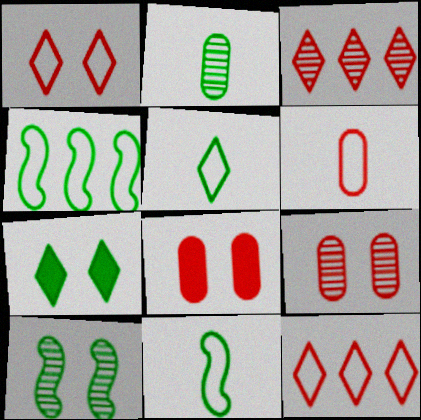[[2, 4, 7]]